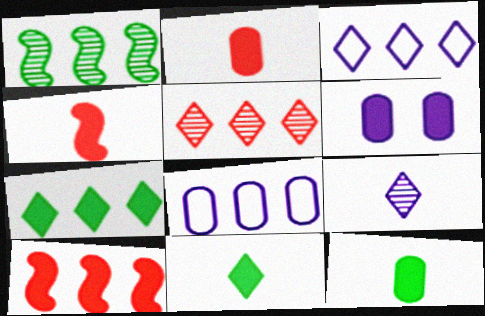[[3, 5, 7], 
[4, 6, 7], 
[6, 10, 11]]